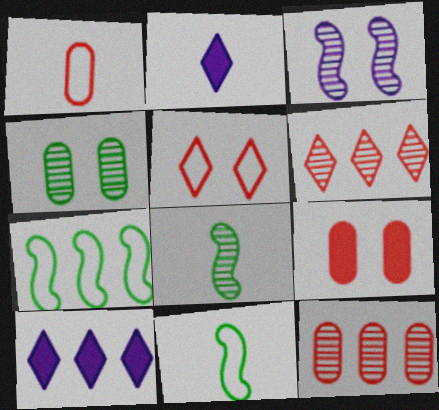[[1, 2, 8], 
[1, 9, 12], 
[7, 10, 12]]